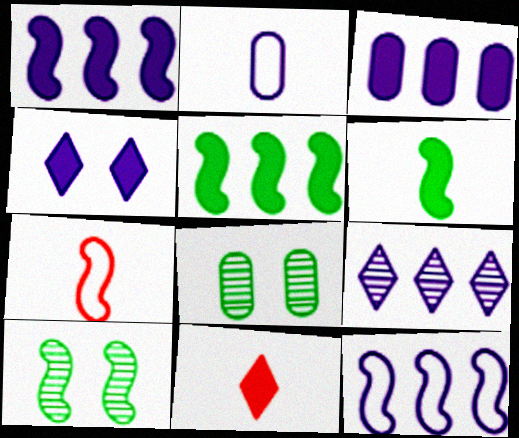[[1, 7, 10], 
[3, 9, 12], 
[8, 11, 12]]